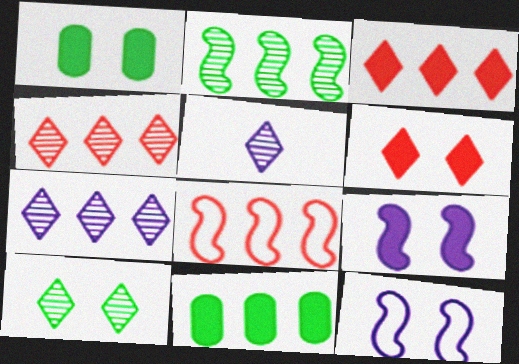[[1, 5, 8], 
[1, 6, 9], 
[4, 5, 10], 
[7, 8, 11]]